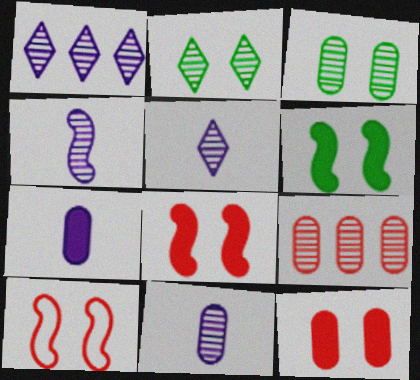[[2, 4, 9], 
[3, 9, 11], 
[4, 5, 11]]